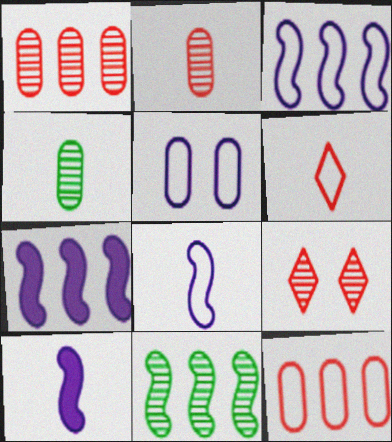[[4, 6, 10]]